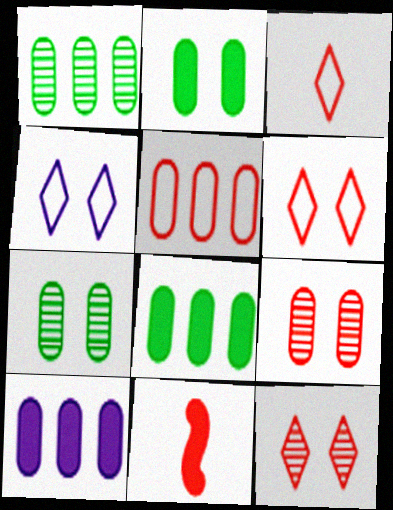[[1, 4, 11], 
[1, 5, 10], 
[5, 11, 12]]